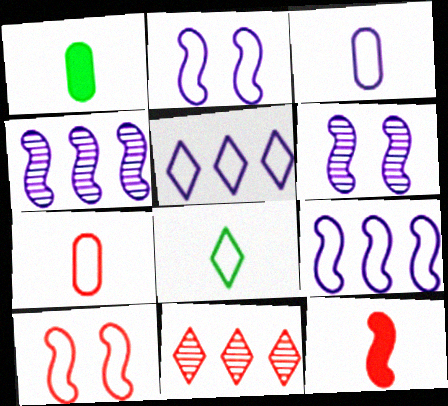[[1, 2, 11], 
[2, 3, 5]]